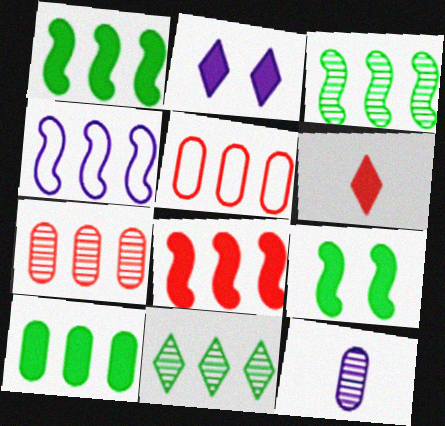[[2, 4, 12], 
[3, 4, 8]]